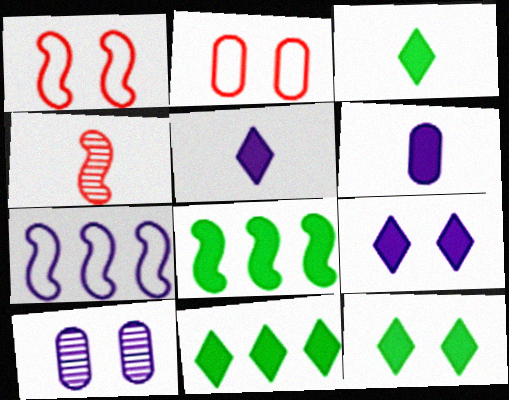[[1, 10, 12], 
[3, 11, 12], 
[5, 7, 10]]